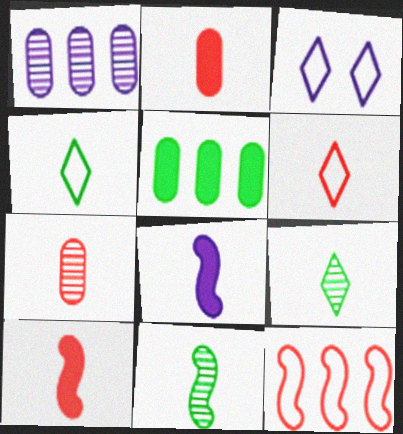[[1, 3, 8], 
[4, 7, 8], 
[6, 7, 10]]